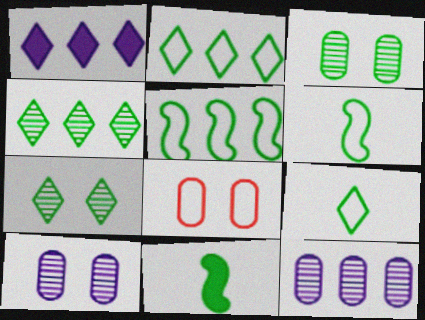[[2, 3, 11]]